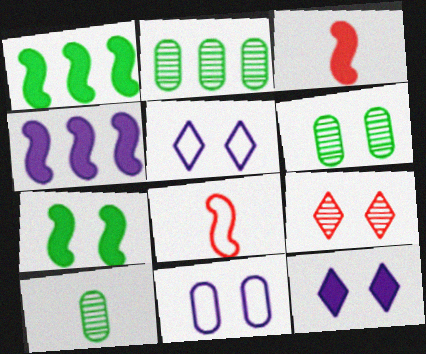[[2, 3, 5], 
[2, 6, 10], 
[2, 8, 12], 
[3, 4, 7], 
[7, 9, 11]]